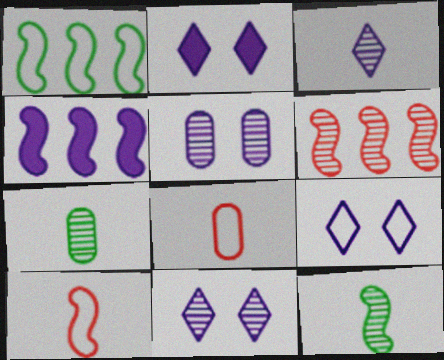[[1, 4, 6], 
[1, 8, 9], 
[2, 9, 11], 
[6, 7, 11]]